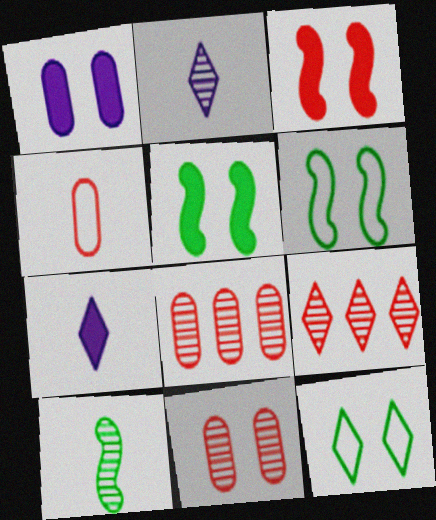[[3, 4, 9], 
[4, 7, 10], 
[6, 7, 8], 
[7, 9, 12]]